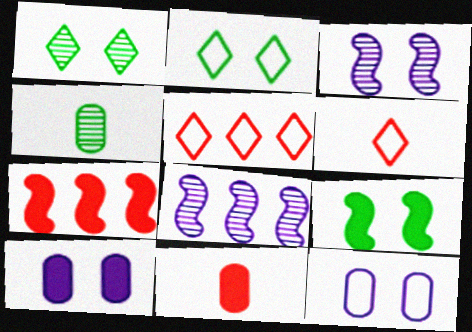[[2, 8, 11]]